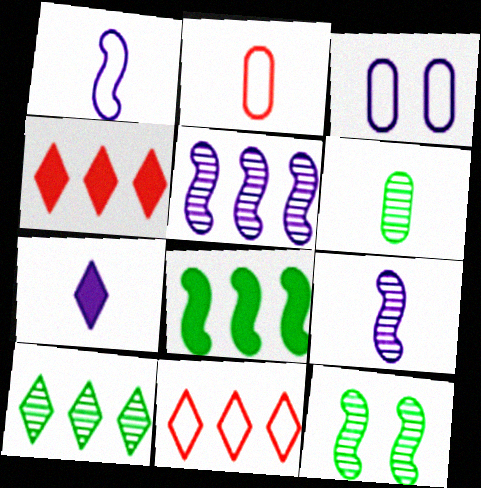[[3, 5, 7], 
[6, 10, 12]]